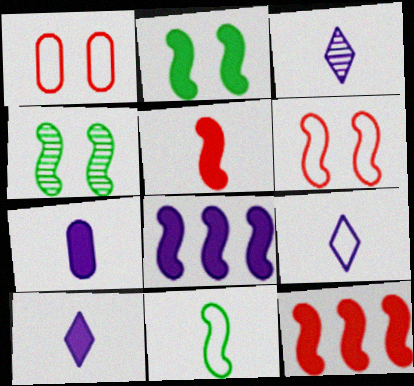[[2, 5, 8], 
[3, 9, 10]]